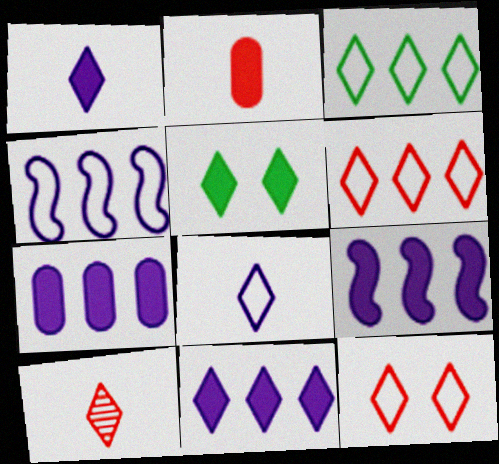[[2, 5, 9], 
[3, 8, 12], 
[7, 9, 11]]